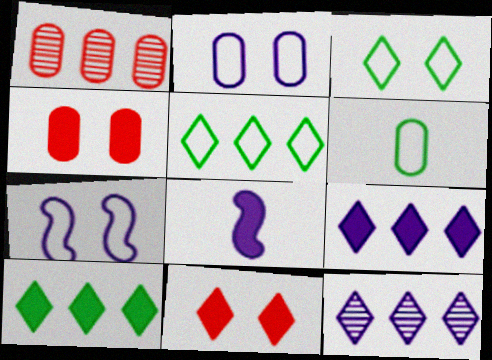[[1, 3, 8], 
[2, 8, 12], 
[4, 8, 10]]